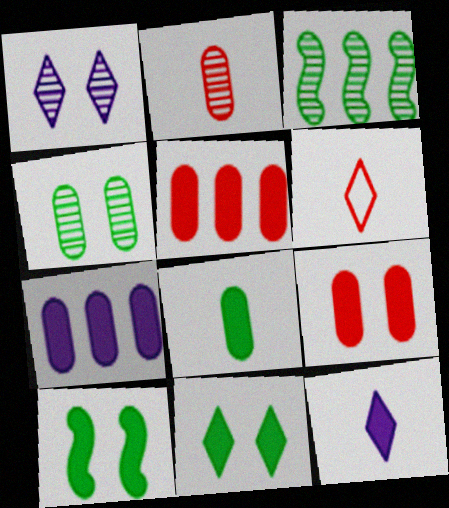[[1, 2, 3], 
[5, 10, 12], 
[7, 8, 9]]